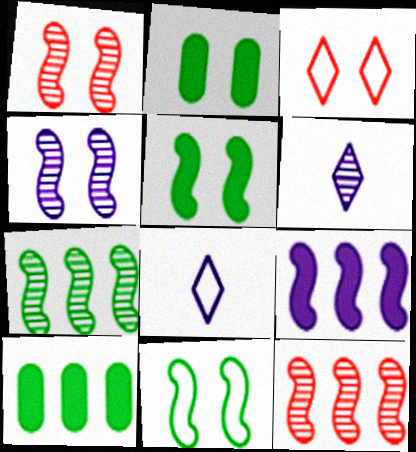[[1, 8, 10], 
[2, 3, 4], 
[2, 8, 12]]